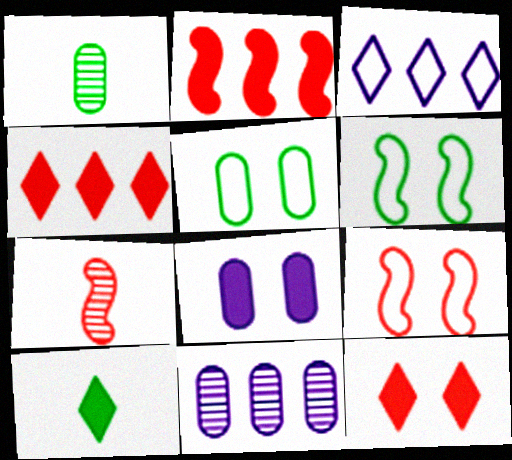[[2, 7, 9], 
[2, 8, 10], 
[9, 10, 11]]